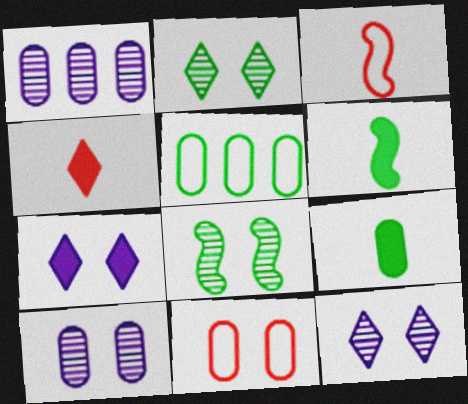[[1, 9, 11], 
[2, 5, 6], 
[7, 8, 11]]